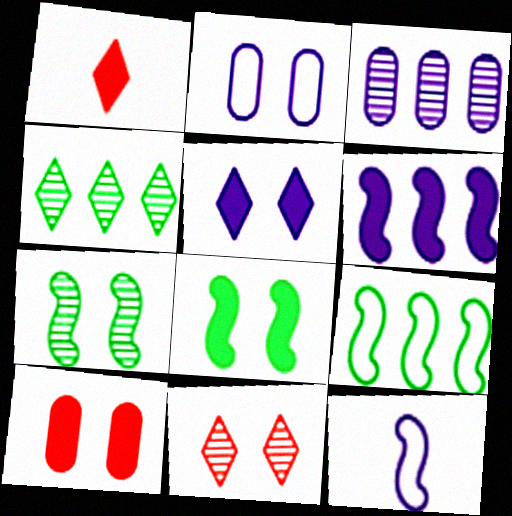[[2, 8, 11], 
[3, 5, 12], 
[4, 10, 12], 
[5, 8, 10]]